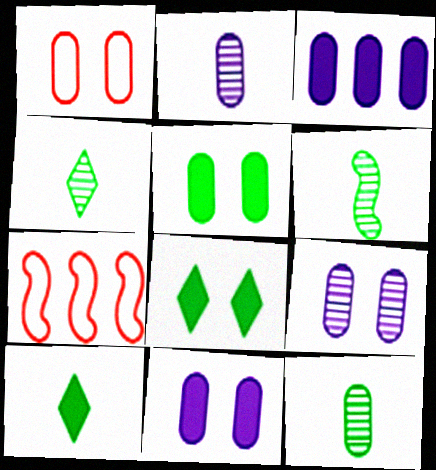[[1, 3, 12], 
[1, 5, 9], 
[2, 7, 8], 
[4, 6, 12], 
[4, 7, 11], 
[7, 9, 10]]